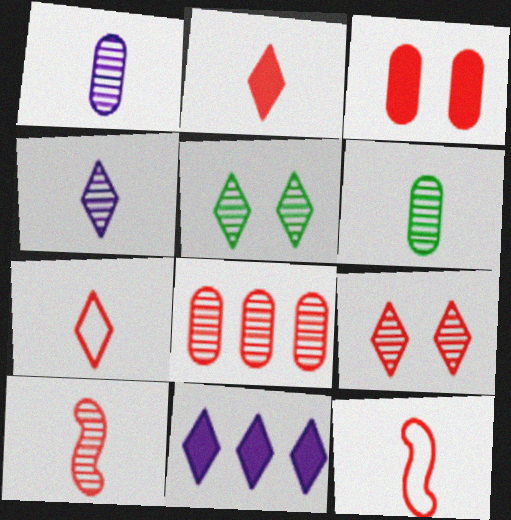[[4, 6, 10], 
[5, 7, 11], 
[8, 9, 10]]